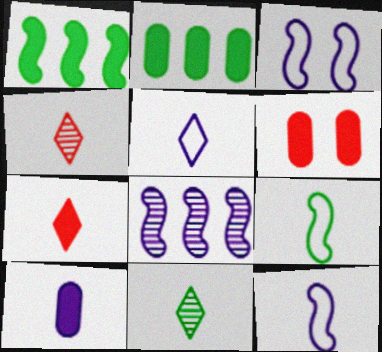[[2, 3, 4], 
[2, 6, 10], 
[4, 9, 10], 
[5, 7, 11]]